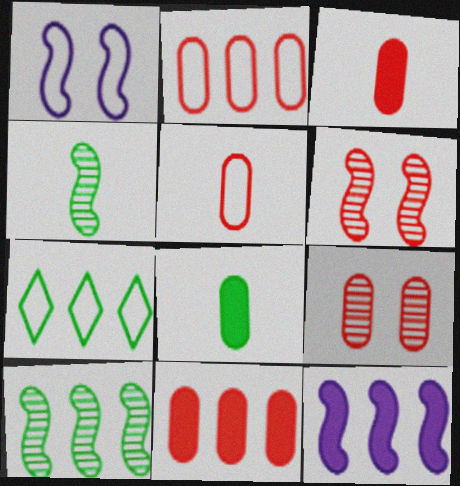[[1, 5, 7], 
[2, 3, 9], 
[5, 9, 11]]